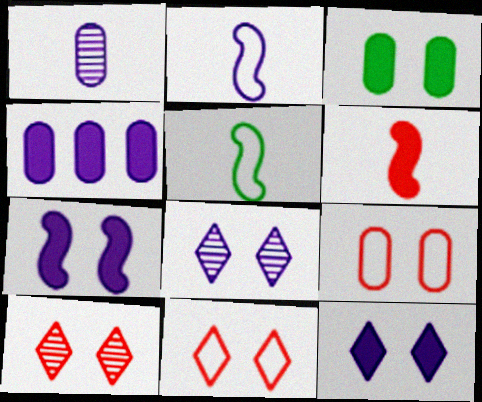[[2, 4, 8], 
[4, 5, 10]]